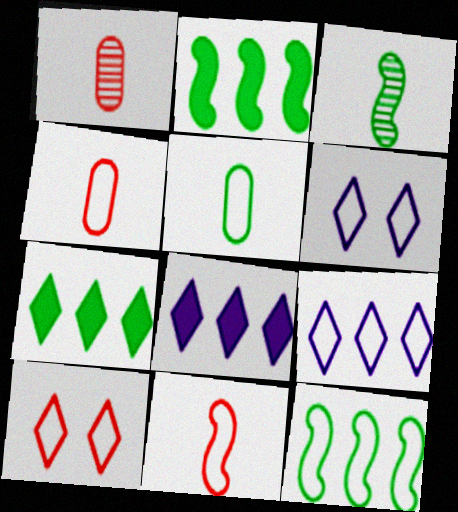[[1, 2, 6], 
[4, 6, 12]]